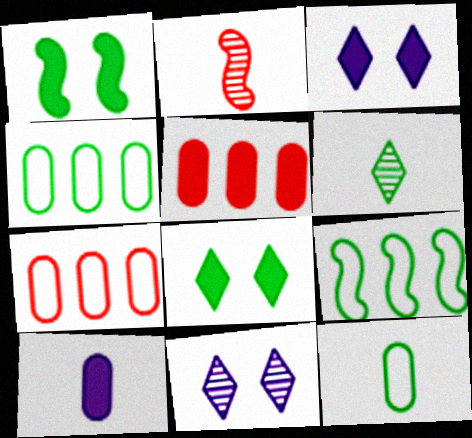[[1, 4, 6], 
[2, 3, 4]]